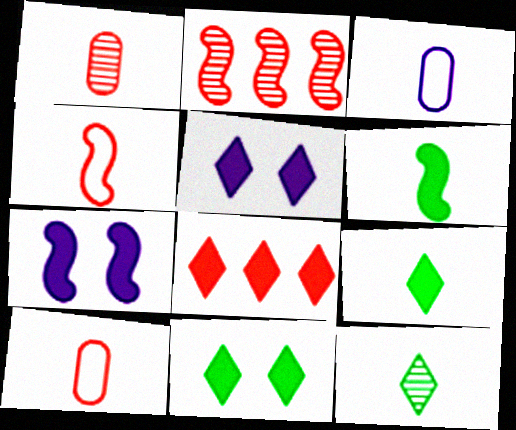[[2, 3, 11], 
[5, 8, 9]]